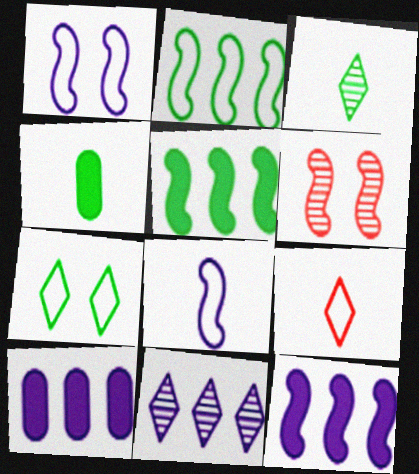[[5, 6, 8]]